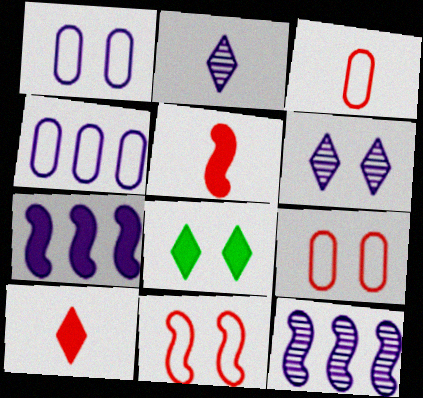[[1, 2, 7], 
[3, 8, 12]]